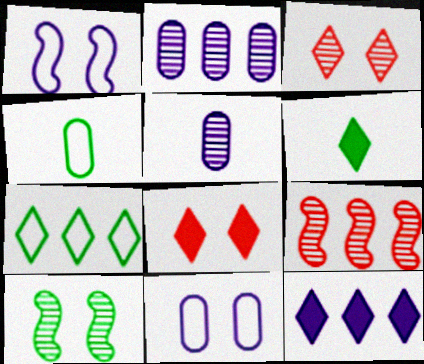[[1, 5, 12], 
[6, 8, 12], 
[6, 9, 11], 
[8, 10, 11]]